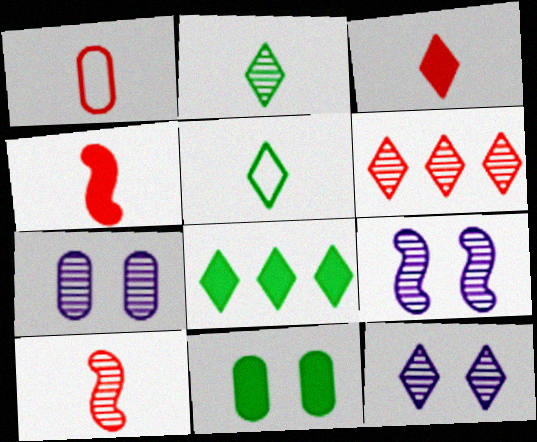[[1, 3, 10], 
[1, 8, 9], 
[2, 6, 12], 
[7, 9, 12]]